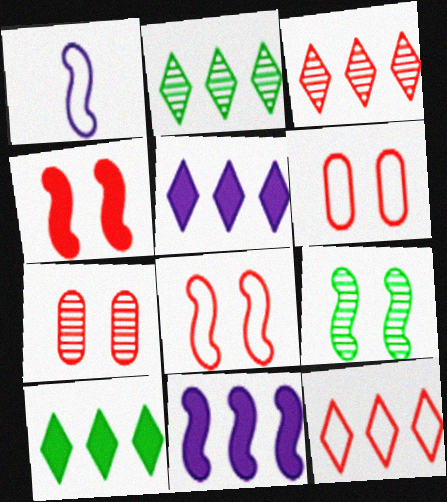[[1, 7, 10], 
[2, 5, 12]]